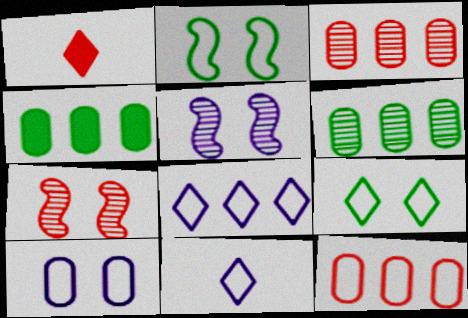[[1, 7, 12], 
[2, 11, 12], 
[4, 7, 11]]